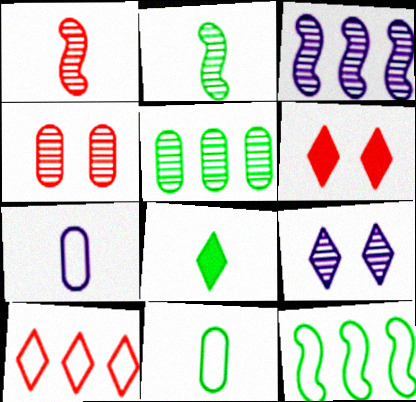[[1, 5, 9], 
[1, 7, 8], 
[2, 8, 11], 
[3, 6, 11], 
[8, 9, 10]]